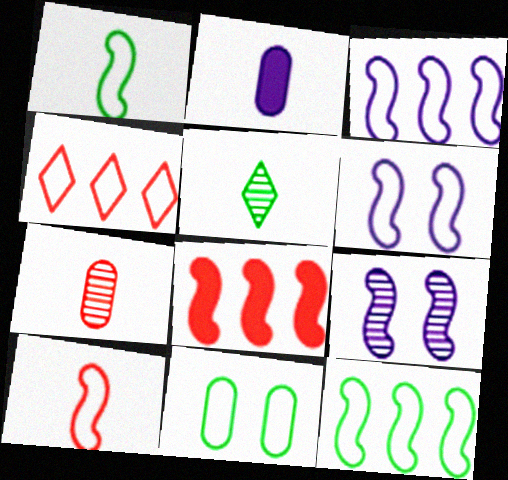[[1, 8, 9], 
[2, 5, 10], 
[6, 10, 12]]